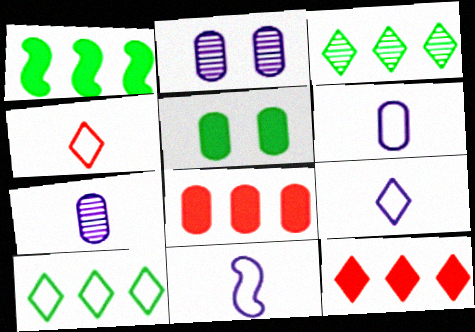[[1, 2, 4], 
[6, 9, 11]]